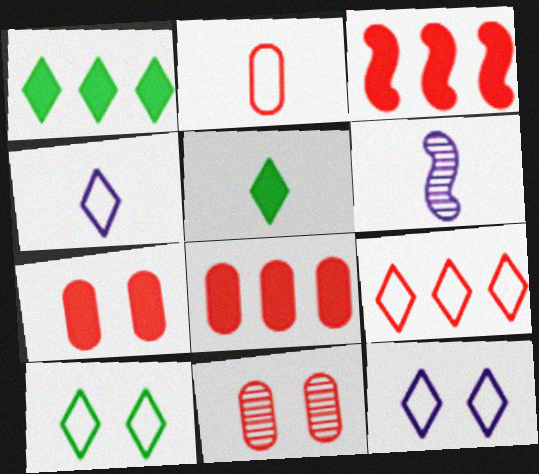[[2, 5, 6], 
[2, 8, 11], 
[4, 9, 10], 
[6, 8, 10]]